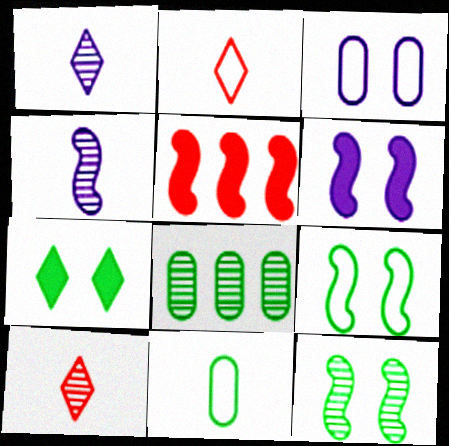[[2, 6, 8], 
[4, 5, 9]]